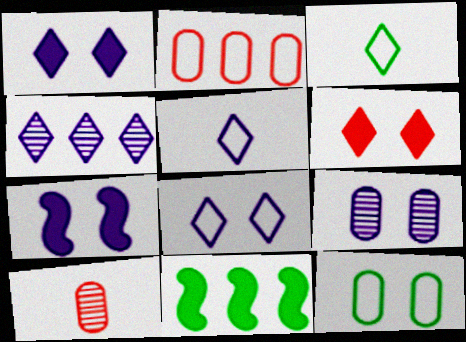[[1, 4, 5], 
[2, 4, 11], 
[3, 4, 6], 
[7, 8, 9], 
[8, 10, 11]]